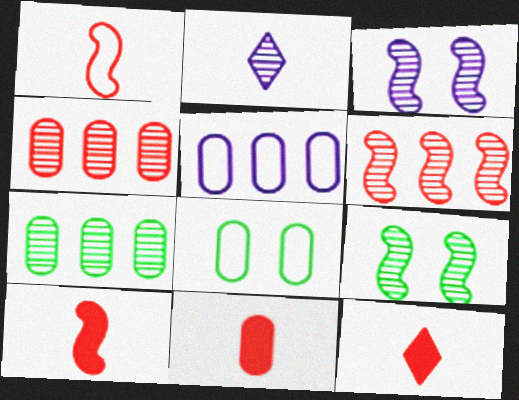[[2, 4, 9], 
[5, 9, 12], 
[10, 11, 12]]